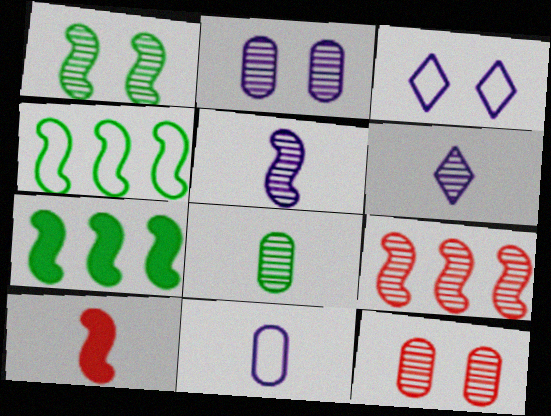[[1, 5, 9]]